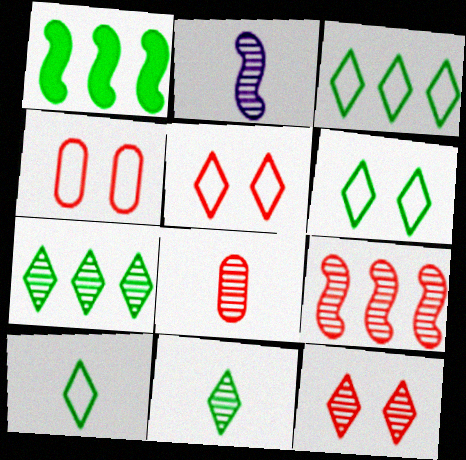[[2, 8, 11], 
[3, 6, 10], 
[8, 9, 12]]